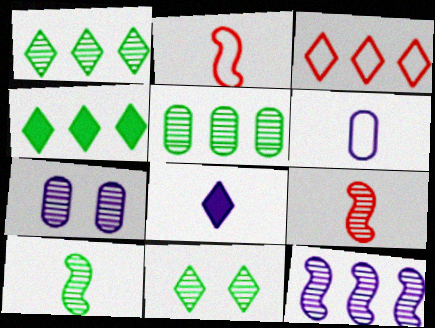[[1, 7, 9], 
[2, 4, 7], 
[3, 8, 11], 
[5, 10, 11]]